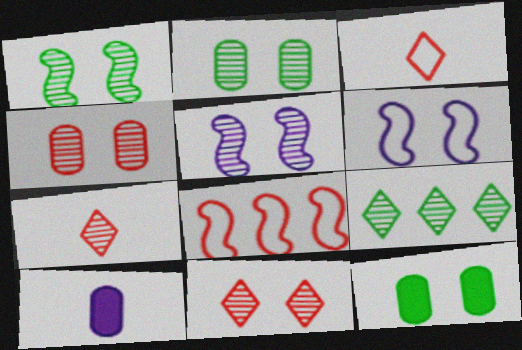[[2, 5, 11], 
[6, 11, 12]]